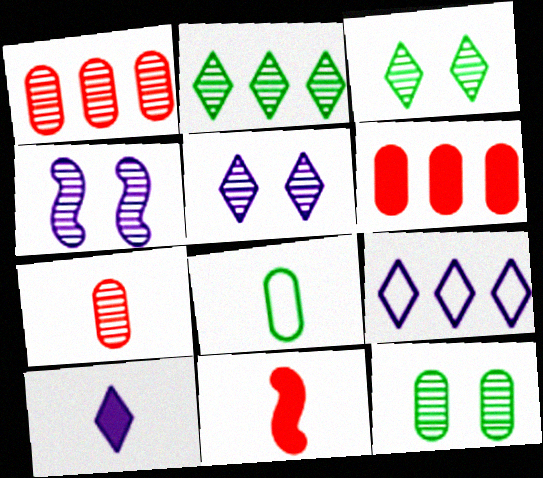[[2, 4, 7], 
[5, 9, 10], 
[9, 11, 12]]